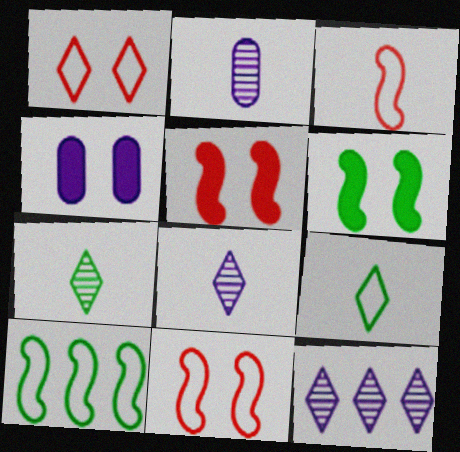[]